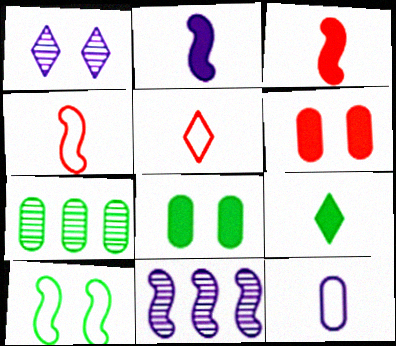[[1, 6, 10], 
[3, 10, 11], 
[5, 8, 11], 
[6, 7, 12], 
[7, 9, 10]]